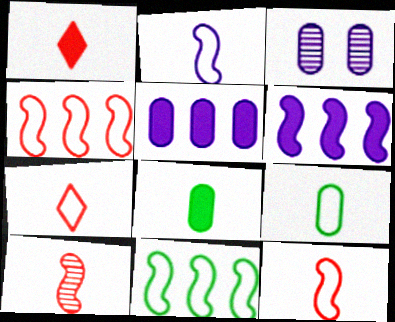[[1, 3, 11], 
[2, 7, 9]]